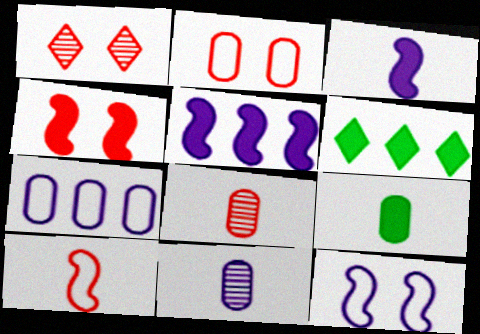[[1, 2, 4], 
[6, 8, 12]]